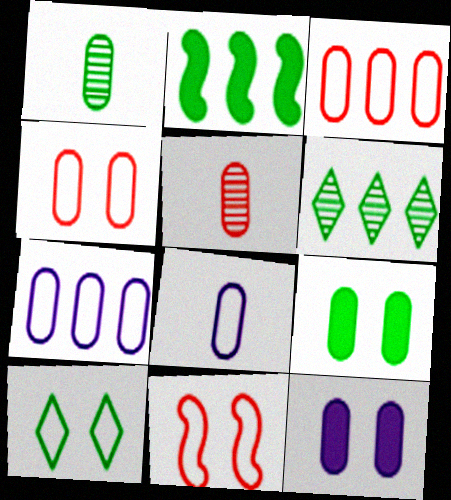[[1, 2, 10], 
[1, 3, 12], 
[5, 7, 9]]